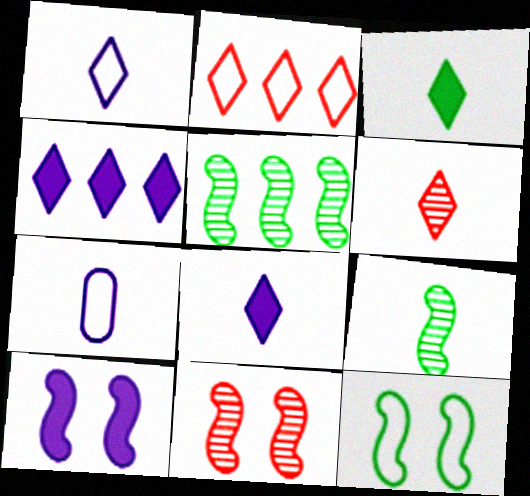[[1, 3, 6], 
[2, 7, 12], 
[10, 11, 12]]